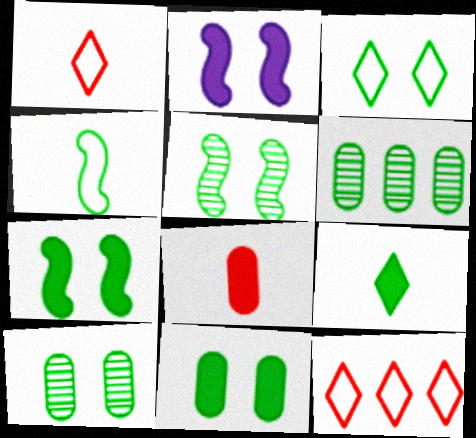[[1, 2, 6], 
[3, 5, 11], 
[3, 7, 10]]